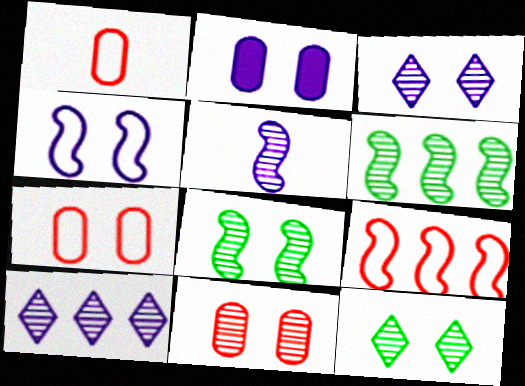[[2, 3, 4], 
[3, 8, 11]]